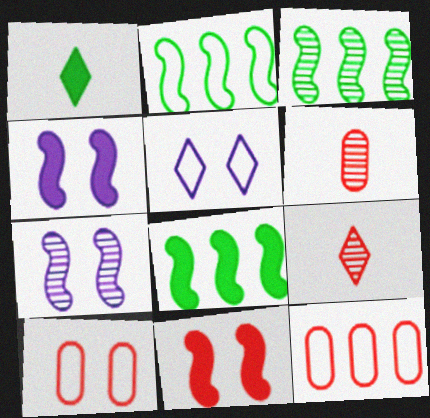[[1, 7, 12], 
[2, 3, 8], 
[5, 6, 8], 
[9, 11, 12]]